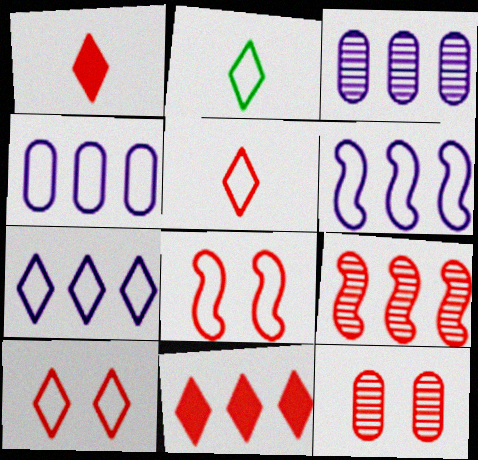[[2, 4, 8], 
[2, 7, 10], 
[4, 6, 7]]